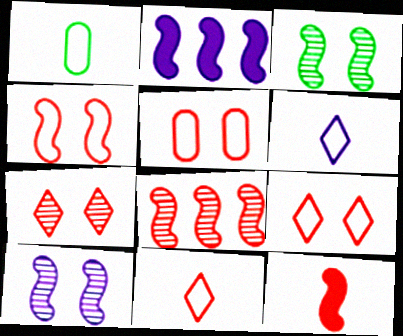[[1, 2, 7], 
[4, 5, 9], 
[4, 8, 12]]